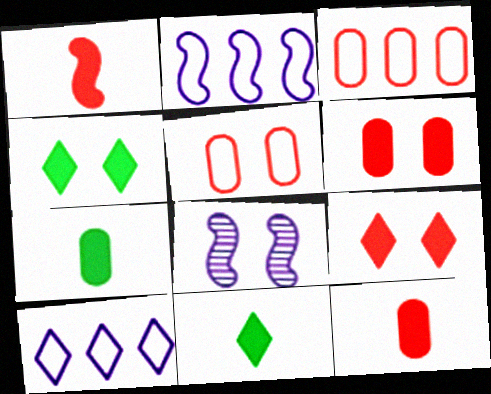[[3, 8, 11], 
[4, 5, 8]]